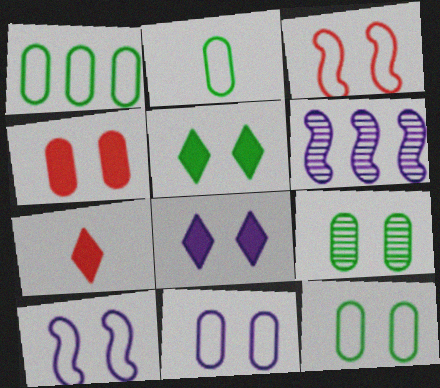[[1, 2, 12], 
[3, 8, 9], 
[4, 9, 11], 
[6, 7, 12]]